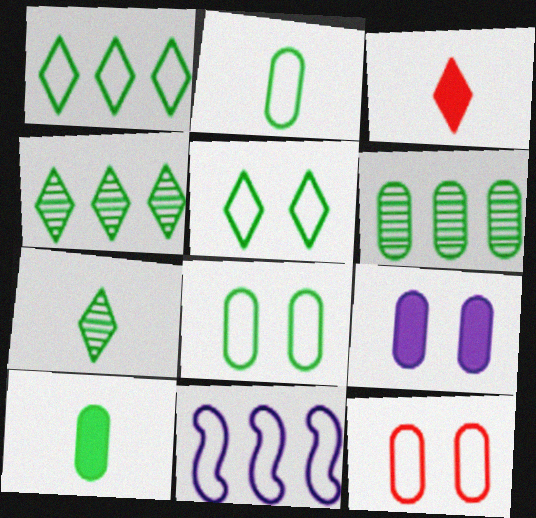[[6, 8, 10]]